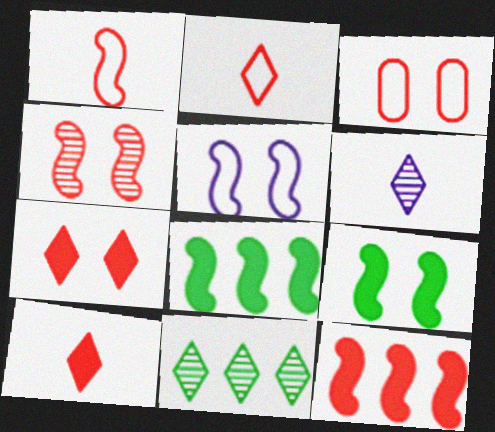[[1, 4, 12], 
[3, 4, 7], 
[3, 6, 8], 
[4, 5, 9]]